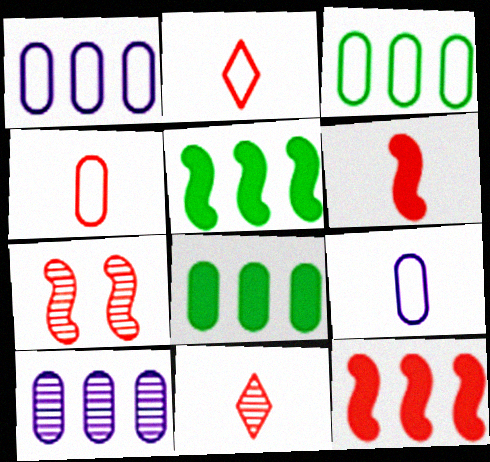[[4, 6, 11]]